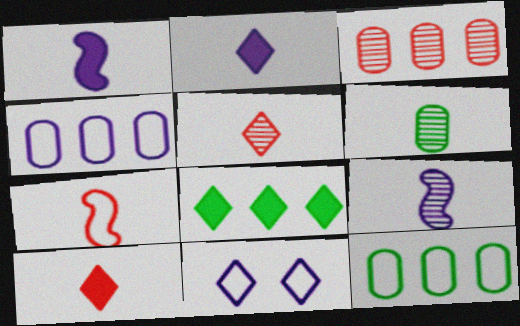[[2, 6, 7], 
[5, 6, 9], 
[5, 8, 11], 
[7, 11, 12]]